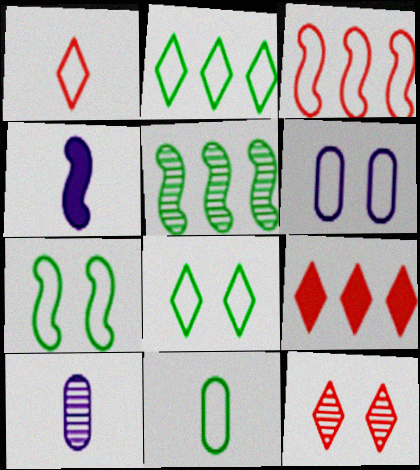[[1, 9, 12], 
[2, 7, 11], 
[5, 10, 12], 
[7, 9, 10]]